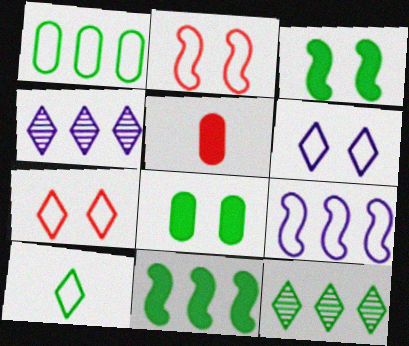[[1, 11, 12]]